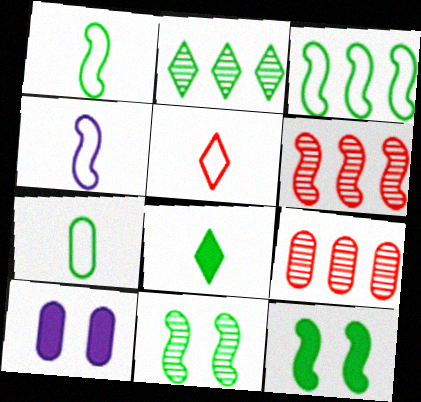[[2, 7, 12], 
[4, 5, 7], 
[4, 6, 12], 
[7, 9, 10]]